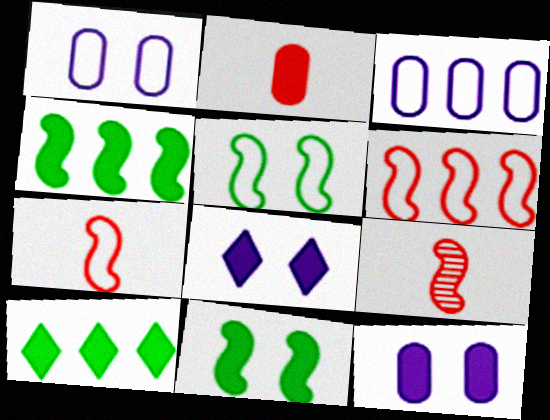[[1, 9, 10], 
[2, 4, 8]]